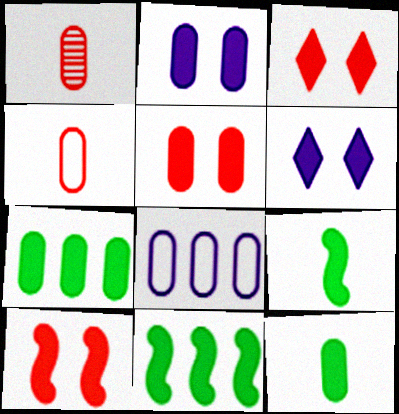[[3, 5, 10]]